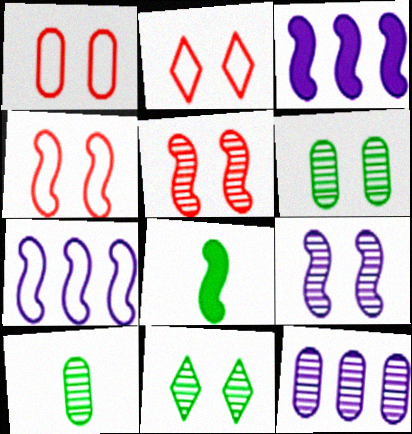[[1, 2, 4], 
[2, 3, 10], 
[2, 8, 12], 
[5, 7, 8]]